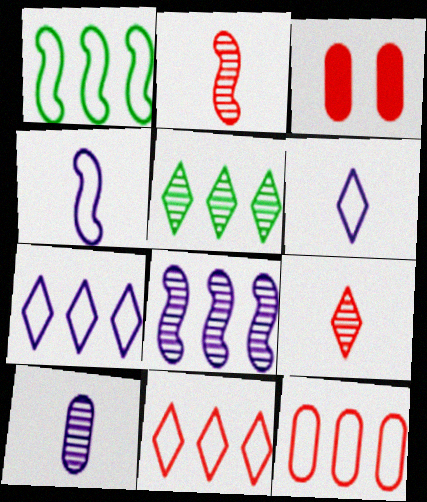[[1, 7, 12], 
[2, 3, 11], 
[3, 4, 5]]